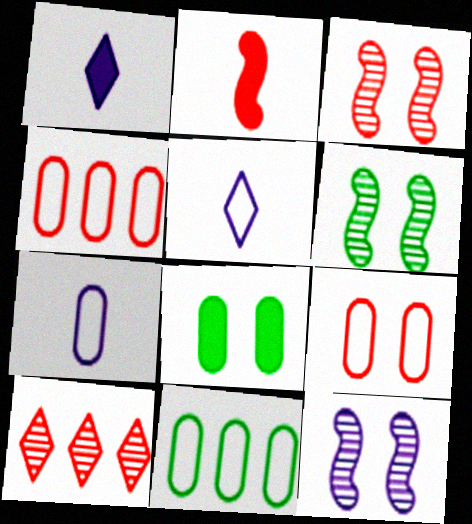[[1, 3, 11], 
[1, 4, 6], 
[2, 9, 10], 
[3, 6, 12], 
[7, 9, 11]]